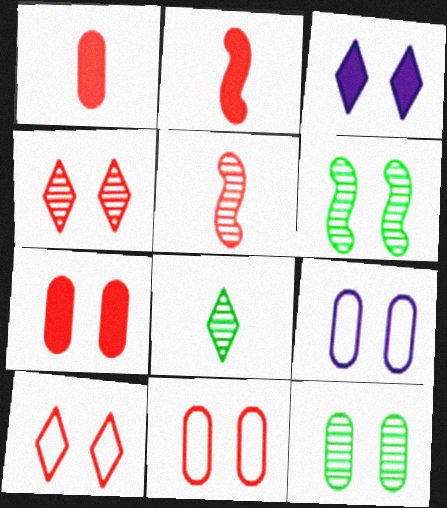[[3, 6, 11], 
[7, 9, 12]]